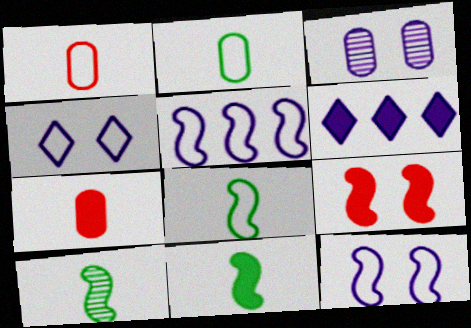[[5, 9, 10], 
[8, 10, 11]]